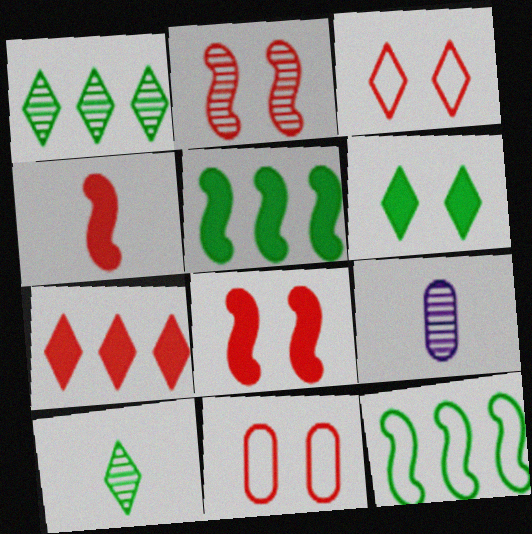[[1, 2, 9], 
[3, 5, 9]]